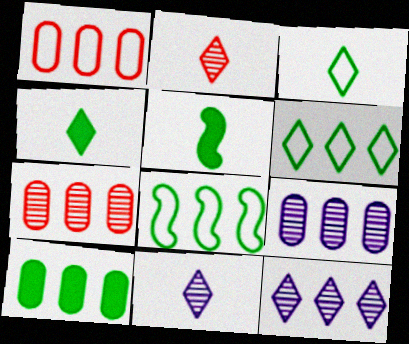[[1, 9, 10]]